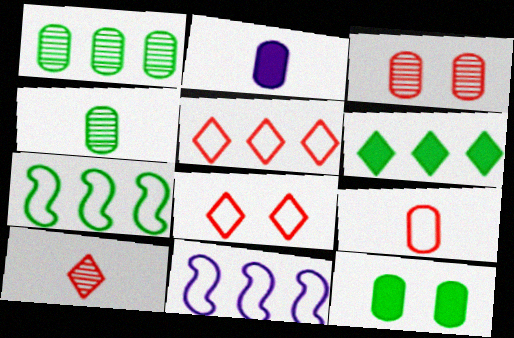[[1, 6, 7], 
[2, 4, 9], 
[10, 11, 12]]